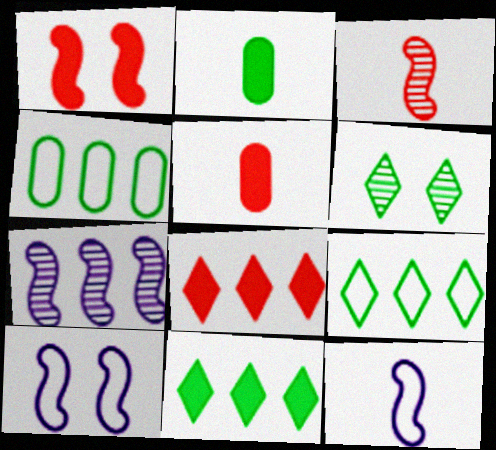[[1, 5, 8], 
[4, 7, 8]]